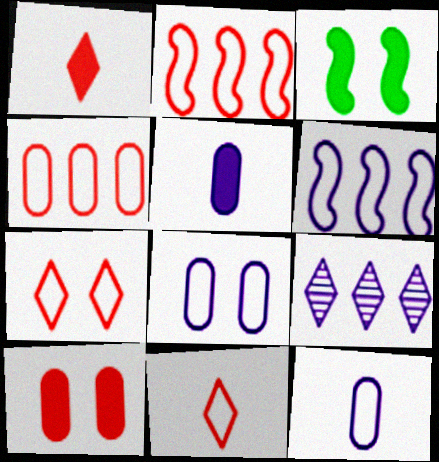[]